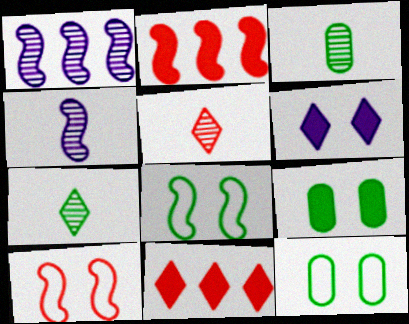[[2, 4, 8], 
[3, 4, 5], 
[4, 11, 12]]